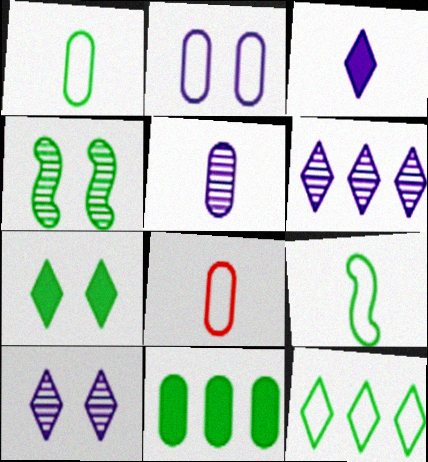[]